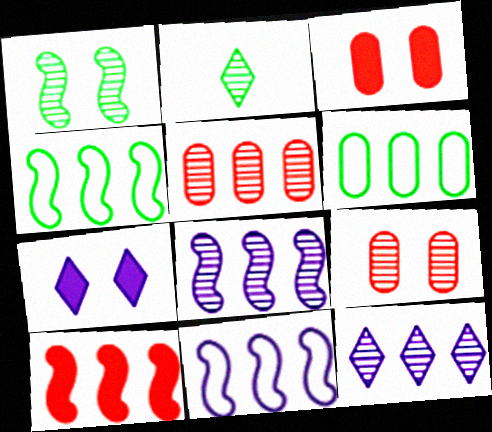[[2, 3, 11], 
[2, 8, 9], 
[4, 8, 10], 
[6, 10, 12]]